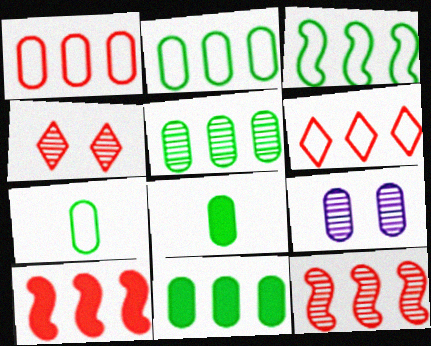[[1, 8, 9], 
[2, 5, 11]]